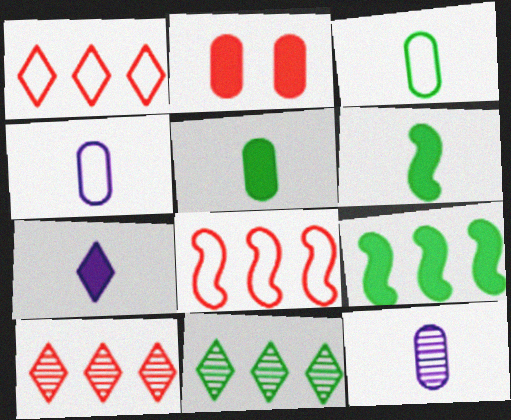[[2, 7, 9]]